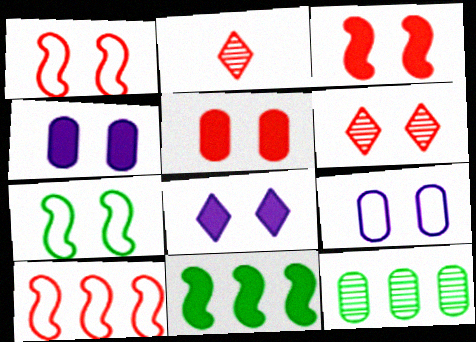[[1, 5, 6], 
[2, 5, 10], 
[2, 9, 11], 
[4, 6, 7]]